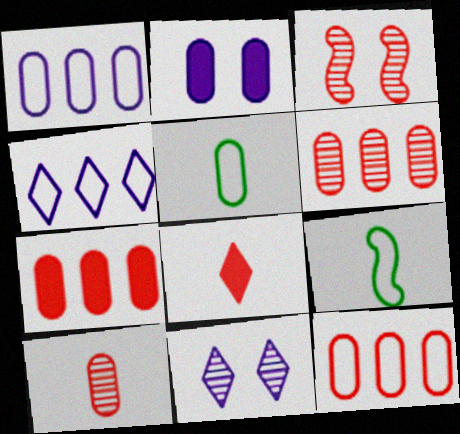[[2, 5, 6], 
[3, 8, 12], 
[6, 7, 12], 
[7, 9, 11]]